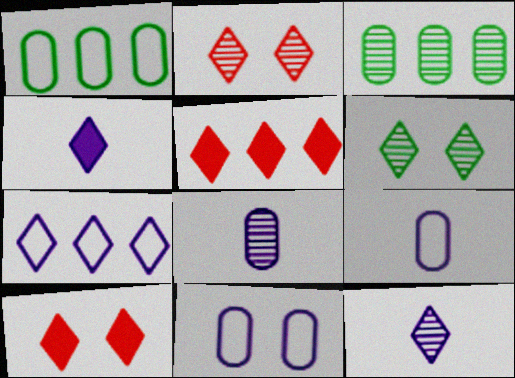[]